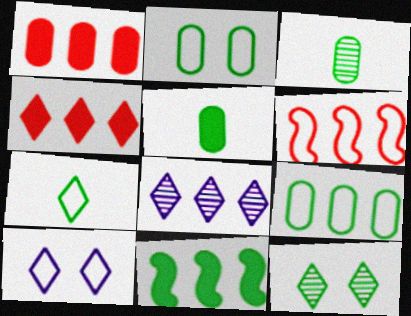[]